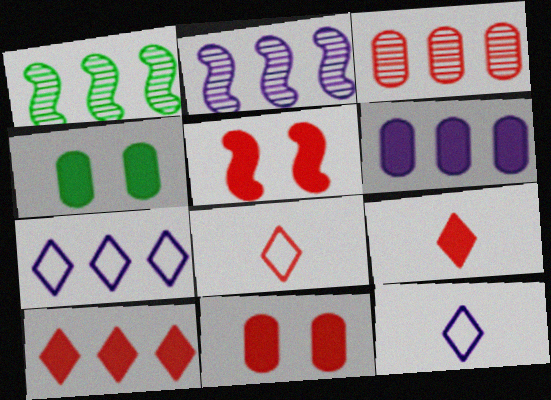[[1, 11, 12], 
[2, 4, 8], 
[2, 6, 7], 
[3, 5, 8]]